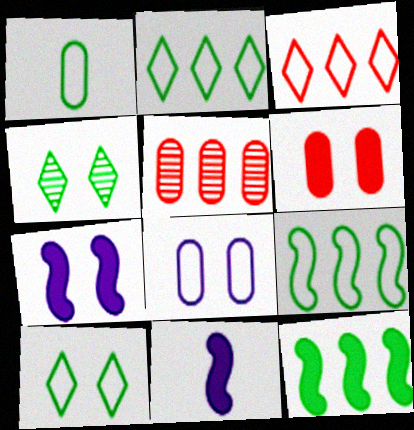[[1, 4, 12], 
[1, 9, 10], 
[5, 10, 11]]